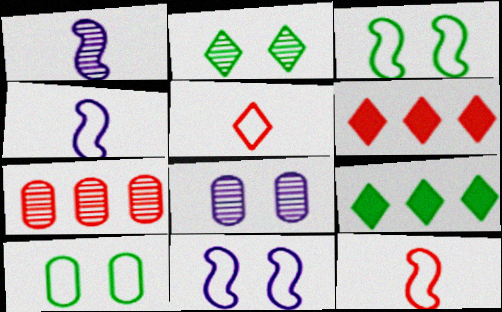[[1, 2, 7], 
[1, 6, 10], 
[8, 9, 12]]